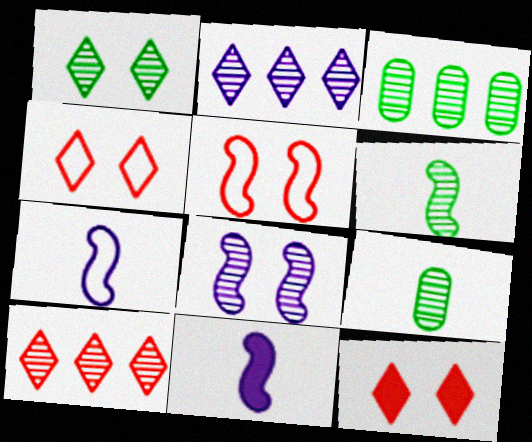[[1, 3, 6], 
[3, 4, 11], 
[3, 7, 12], 
[8, 9, 10]]